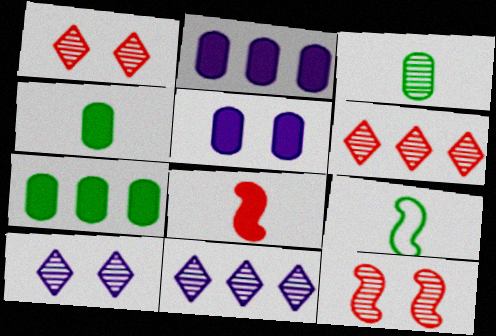[[1, 2, 9], 
[3, 11, 12], 
[5, 6, 9]]